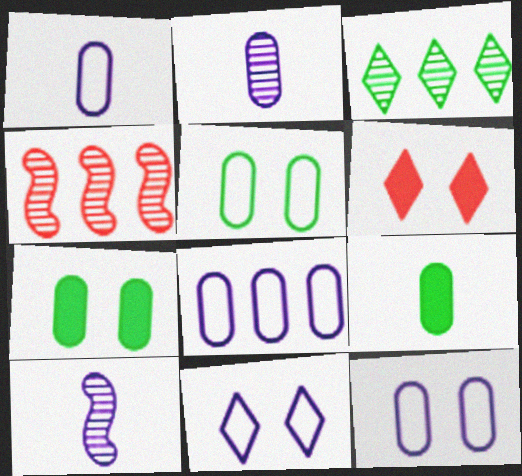[[1, 8, 12], 
[4, 9, 11]]